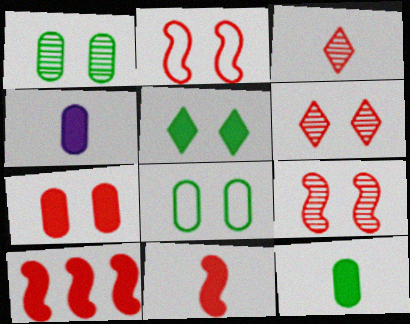[[2, 6, 7], 
[4, 5, 10]]